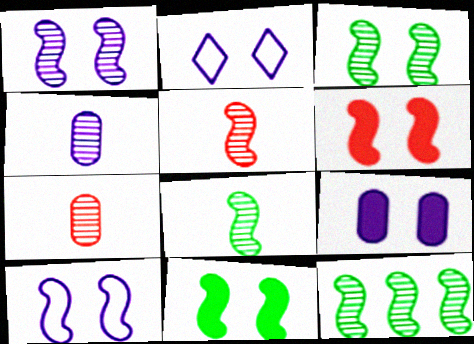[[1, 2, 9], 
[1, 5, 12], 
[3, 6, 10], 
[3, 8, 12]]